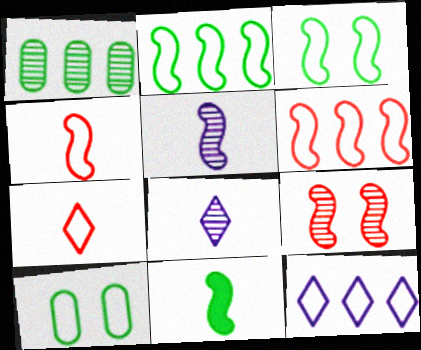[[1, 8, 9], 
[4, 5, 11], 
[4, 10, 12]]